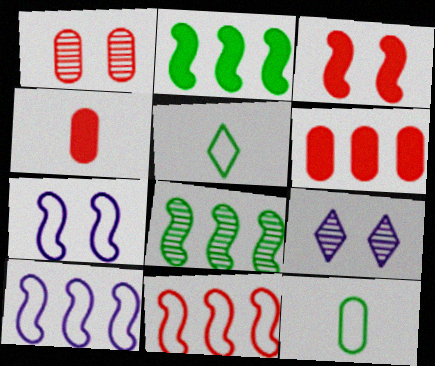[]